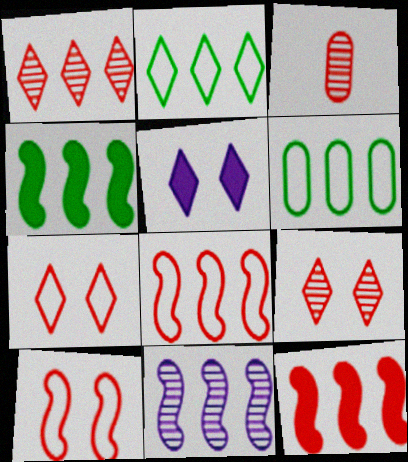[[3, 7, 12], 
[4, 8, 11]]